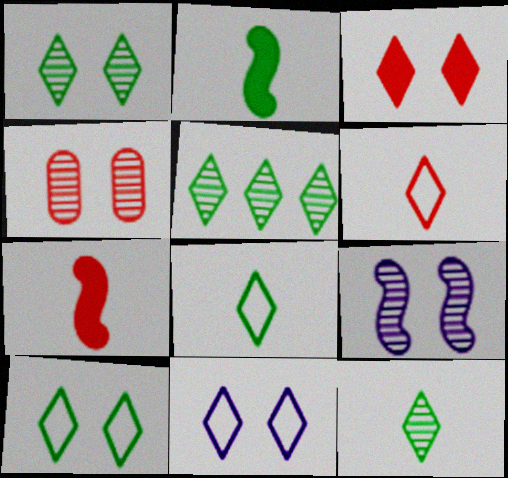[[1, 3, 11], 
[1, 4, 9], 
[1, 5, 12]]